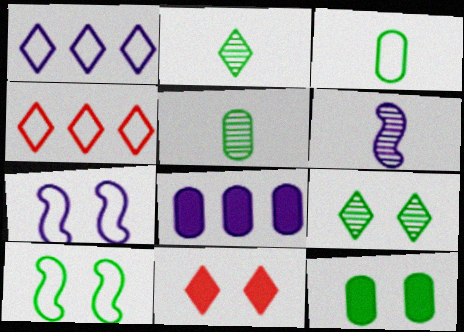[[1, 2, 11], 
[3, 4, 7], 
[4, 6, 12], 
[9, 10, 12]]